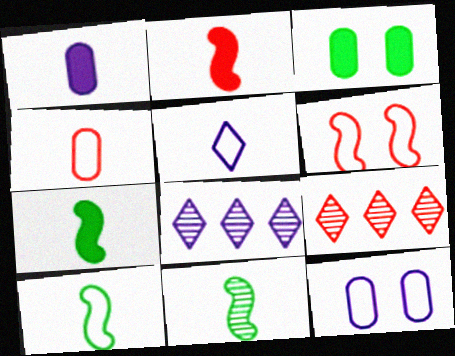[[4, 5, 10], 
[7, 9, 12], 
[7, 10, 11]]